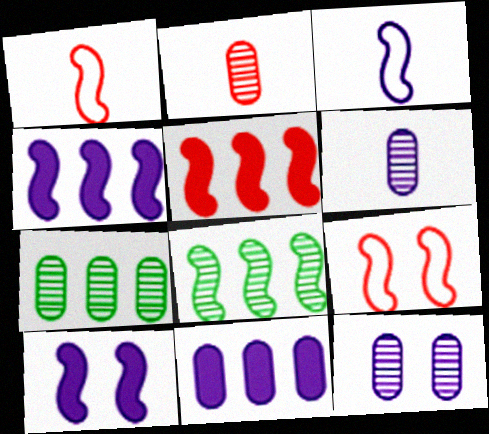[[1, 8, 10], 
[2, 7, 12]]